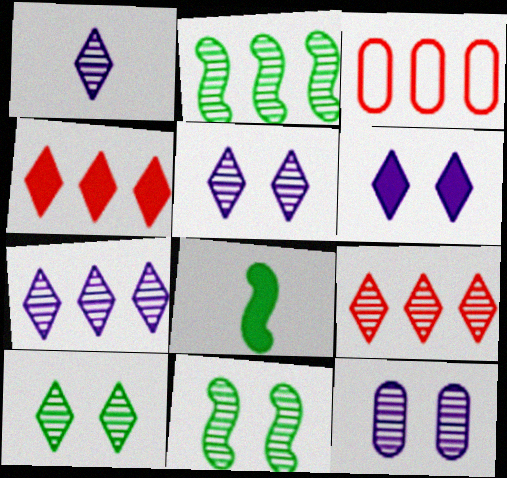[[1, 5, 7], 
[1, 9, 10], 
[3, 5, 8]]